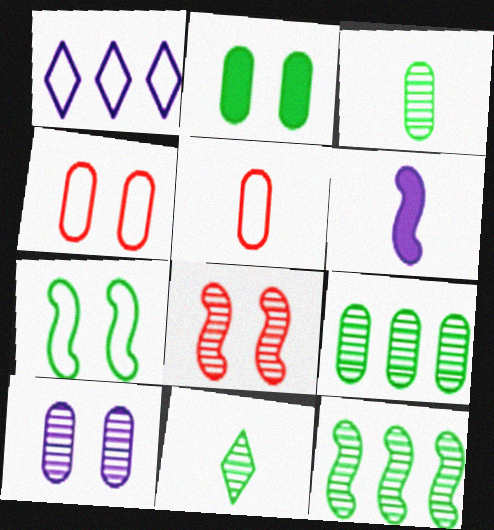[[1, 5, 7], 
[1, 6, 10], 
[2, 4, 10], 
[5, 6, 11]]